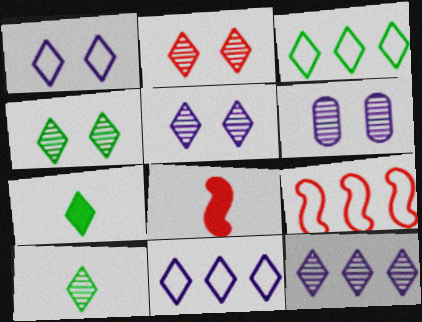[[2, 4, 5], 
[2, 7, 11], 
[2, 10, 12], 
[3, 4, 7], 
[3, 6, 8], 
[6, 7, 9]]